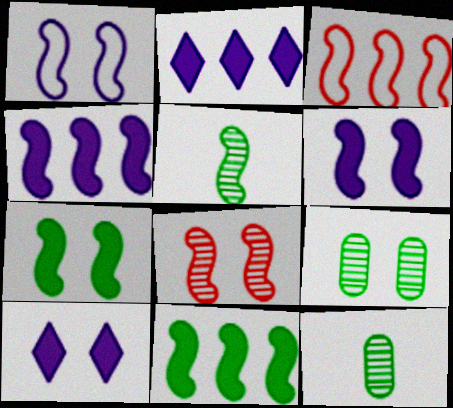[[1, 7, 8], 
[3, 5, 6], 
[3, 10, 12]]